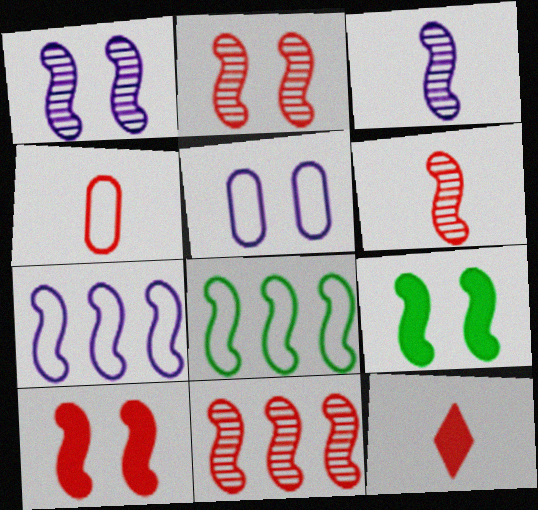[[2, 6, 11], 
[3, 8, 10], 
[4, 6, 12], 
[6, 7, 9]]